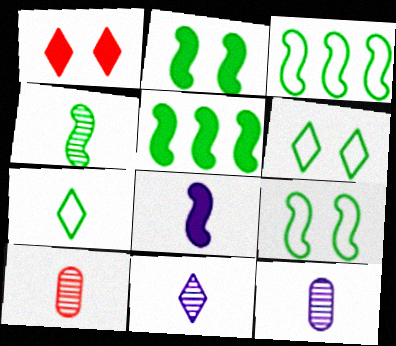[[1, 3, 12], 
[2, 3, 4], 
[4, 5, 9], 
[4, 10, 11], 
[7, 8, 10]]